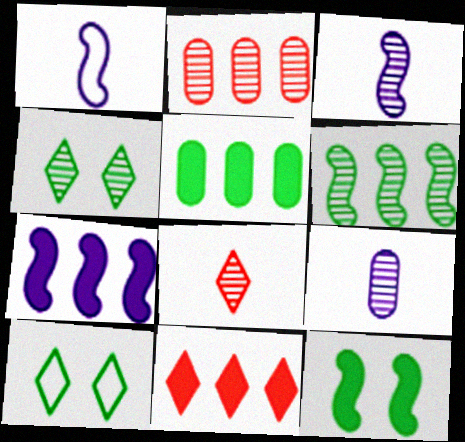[[2, 3, 4], 
[5, 7, 11]]